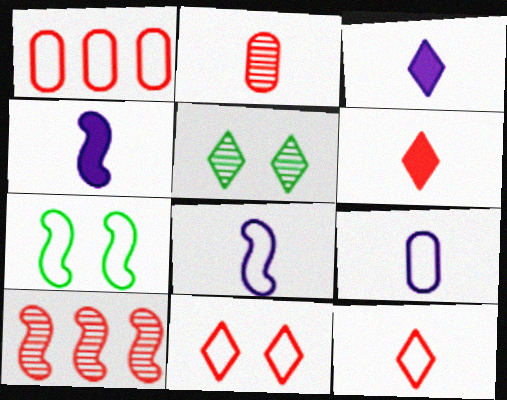[[1, 4, 5], 
[4, 7, 10]]